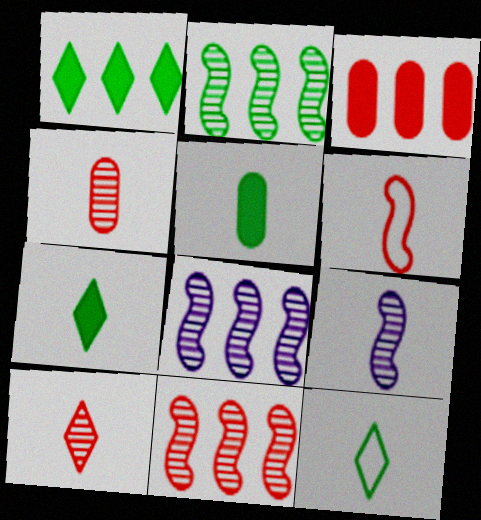[[2, 8, 11]]